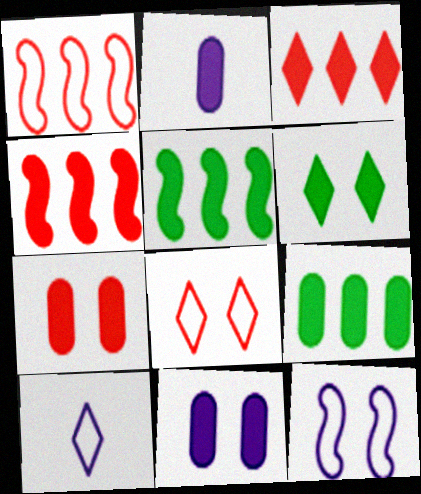[[2, 4, 6], 
[2, 7, 9]]